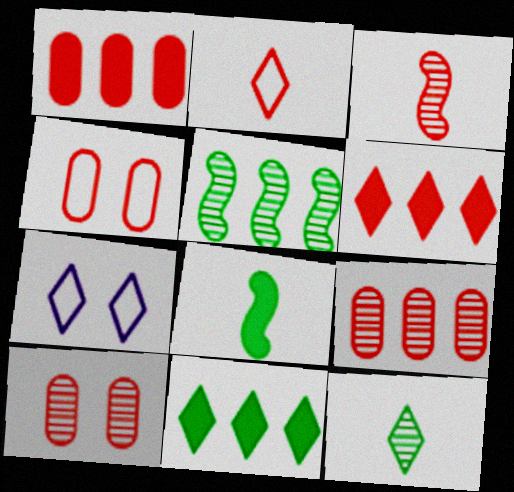[[3, 4, 6], 
[6, 7, 12], 
[7, 8, 9]]